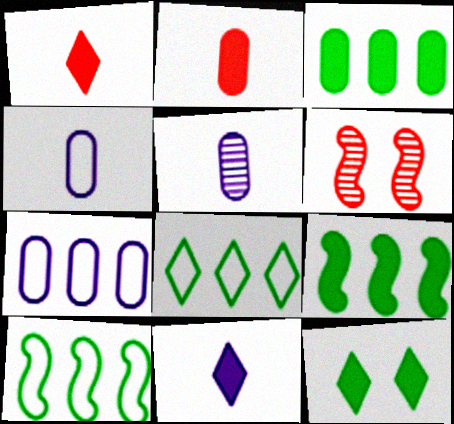[]